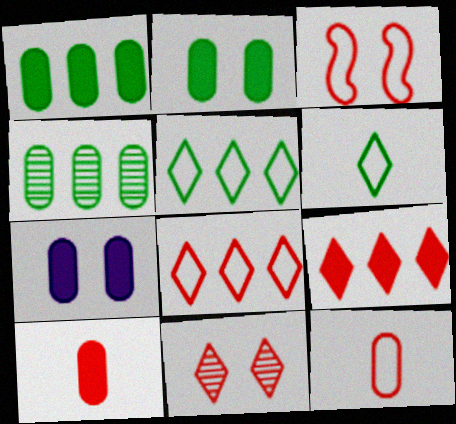[[1, 7, 10], 
[3, 8, 12], 
[4, 7, 12]]